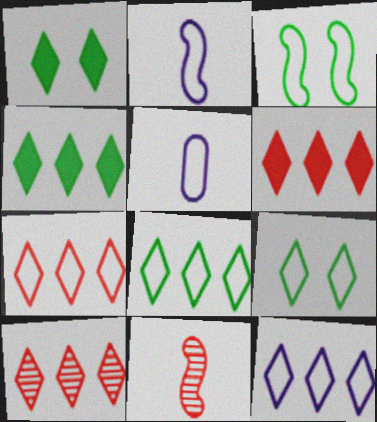[[3, 5, 7], 
[4, 10, 12], 
[6, 7, 10], 
[7, 8, 12]]